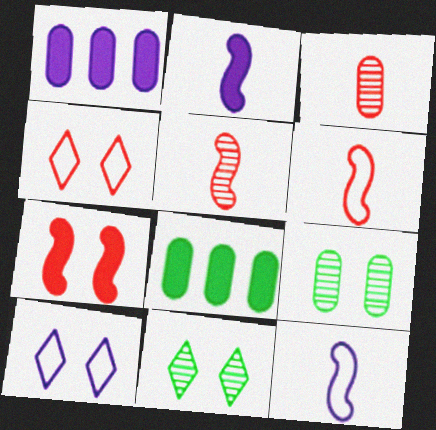[[1, 6, 11], 
[5, 8, 10], 
[7, 9, 10]]